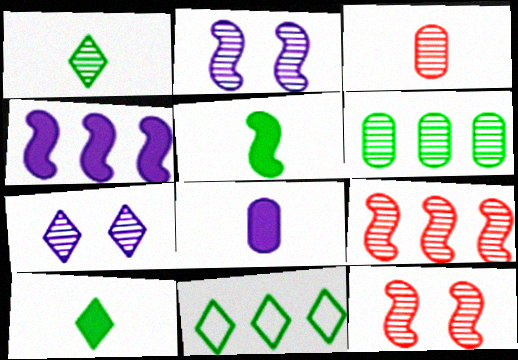[[8, 11, 12]]